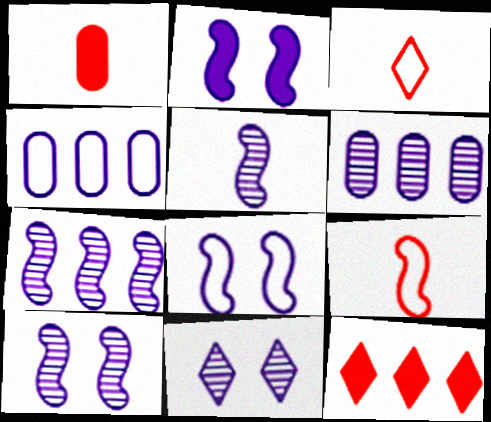[[2, 8, 10], 
[5, 6, 11], 
[5, 7, 10]]